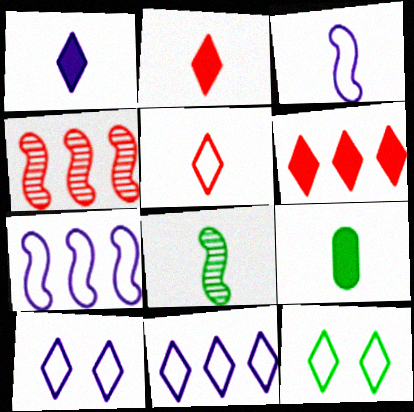[[4, 9, 10], 
[5, 11, 12]]